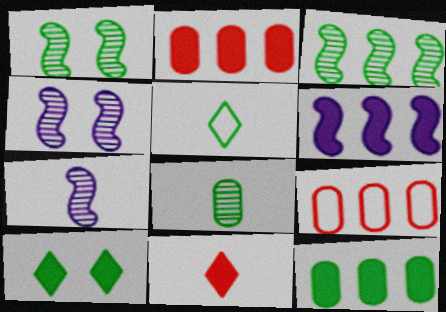[[1, 5, 12], 
[2, 4, 5], 
[7, 9, 10]]